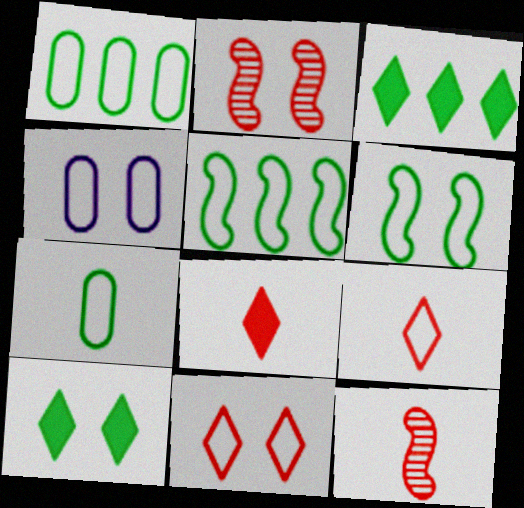[[2, 4, 10], 
[3, 4, 12], 
[4, 5, 9], 
[4, 6, 11]]